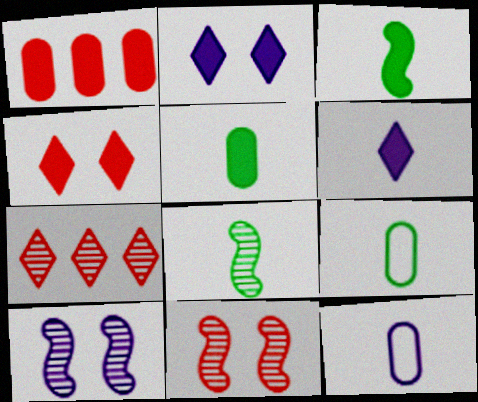[[1, 2, 3]]